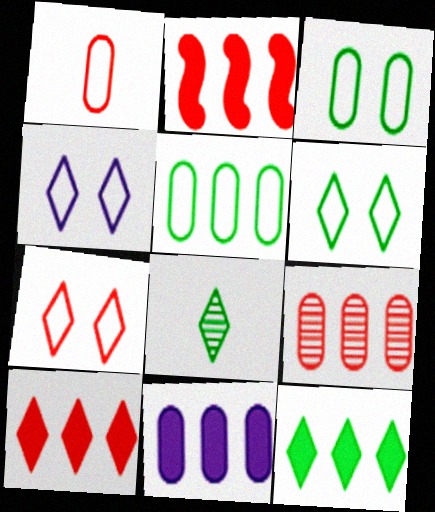[[2, 11, 12], 
[4, 6, 7], 
[4, 8, 10], 
[5, 9, 11], 
[6, 8, 12]]